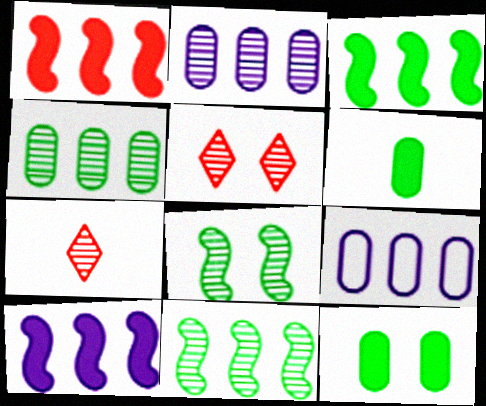[[1, 3, 10], 
[2, 7, 8]]